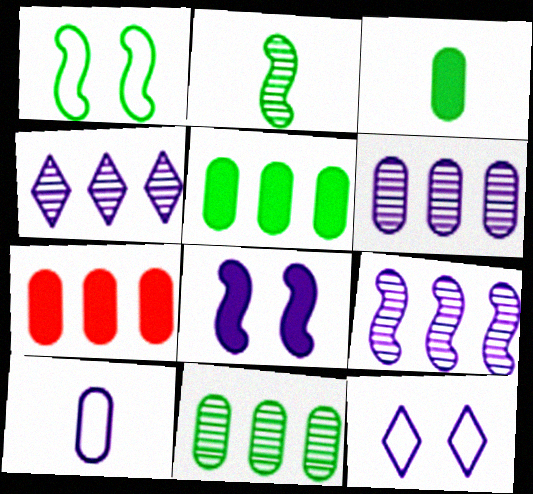[[2, 7, 12], 
[4, 6, 9], 
[4, 8, 10]]